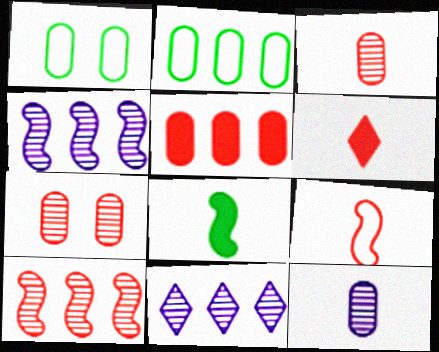[[1, 4, 6], 
[1, 5, 12], 
[3, 6, 9]]